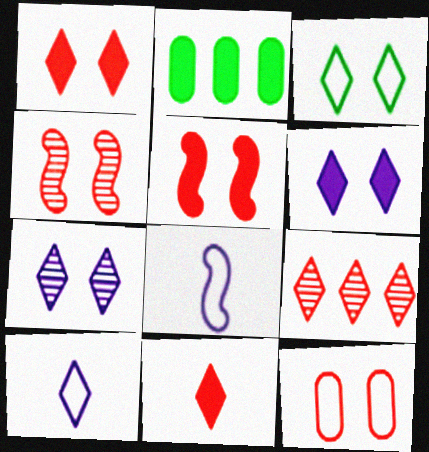[[1, 3, 7], 
[1, 4, 12], 
[2, 4, 10]]